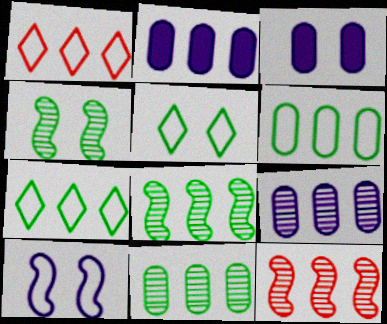[[1, 2, 8], 
[2, 7, 12]]